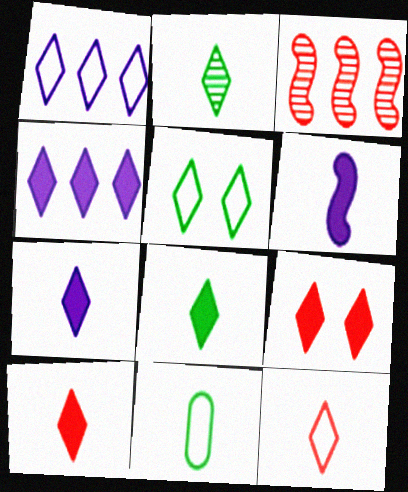[[1, 2, 9], 
[1, 5, 12], 
[2, 7, 12], 
[4, 8, 9], 
[7, 8, 10]]